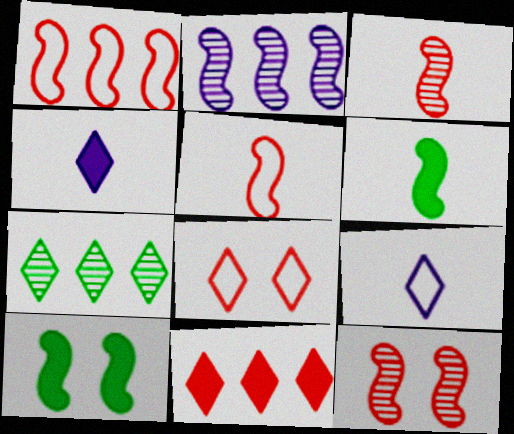[[2, 5, 10], 
[4, 7, 8]]